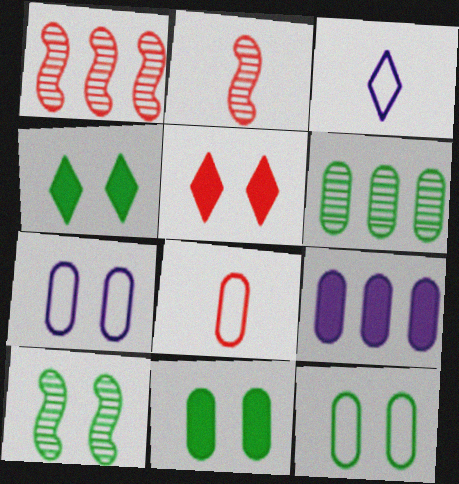[[1, 3, 11], 
[1, 5, 8], 
[4, 10, 12], 
[5, 7, 10]]